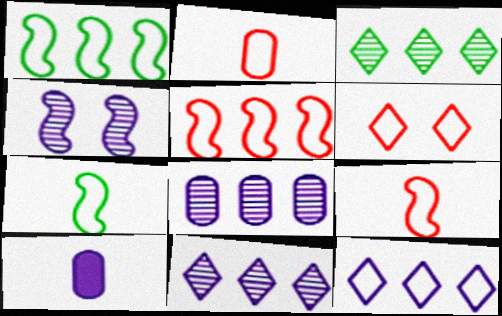[[2, 5, 6], 
[4, 10, 12]]